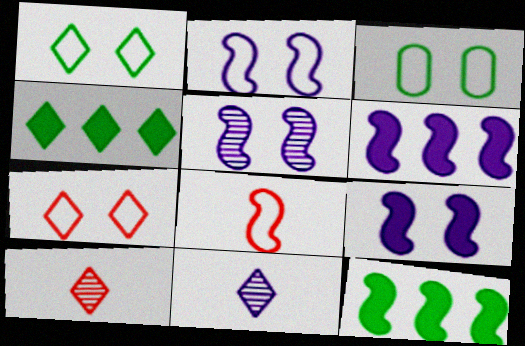[[2, 3, 7], 
[2, 5, 9], 
[3, 6, 10], 
[4, 7, 11], 
[5, 8, 12]]